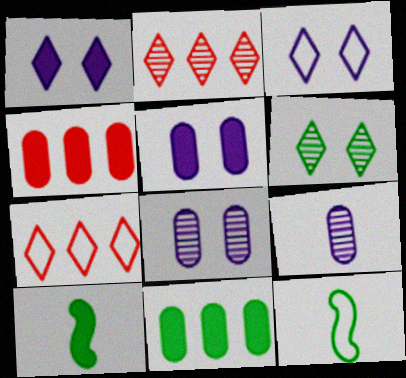[[1, 4, 10], 
[2, 5, 12], 
[6, 11, 12], 
[7, 8, 10]]